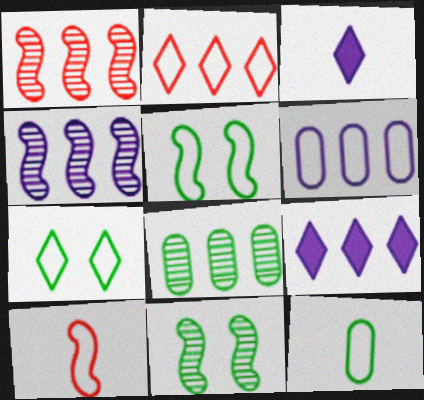[[4, 6, 9], 
[6, 7, 10]]